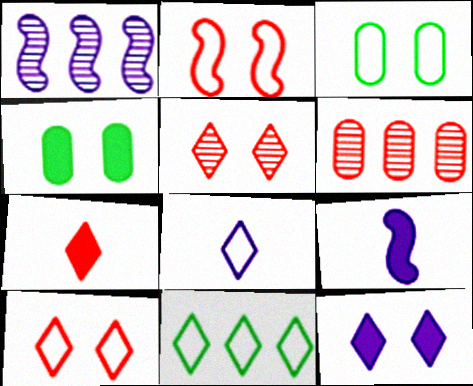[[1, 3, 7], 
[2, 6, 7], 
[8, 10, 11]]